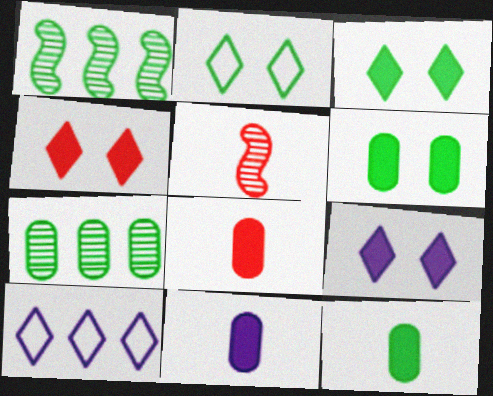[[1, 2, 12], 
[3, 4, 9], 
[5, 6, 10], 
[8, 11, 12]]